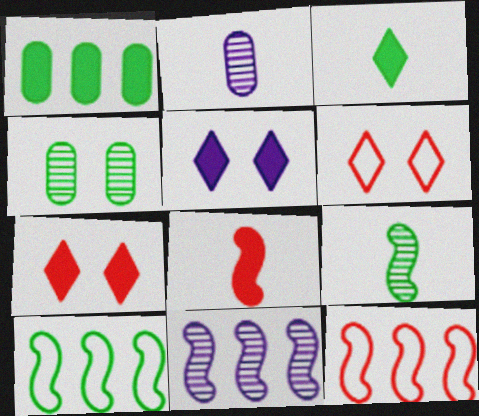[[1, 5, 8], 
[2, 7, 10], 
[3, 4, 10]]